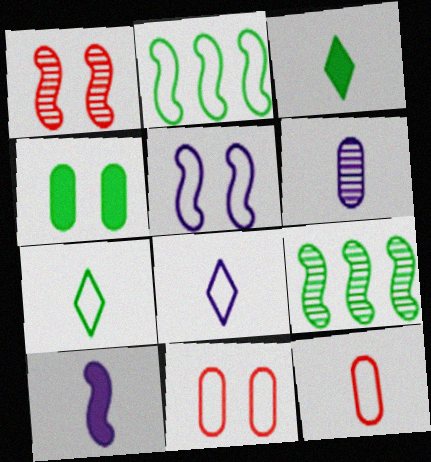[[1, 2, 10], 
[2, 8, 11], 
[4, 7, 9], 
[6, 8, 10]]